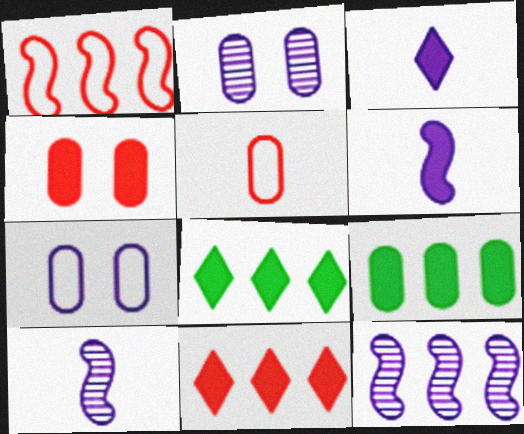[[2, 5, 9], 
[3, 7, 12], 
[4, 6, 8]]